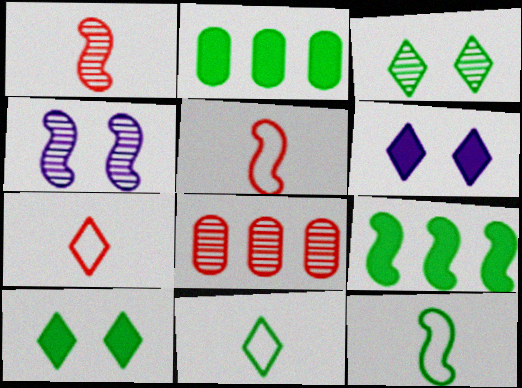[[2, 3, 12], 
[2, 4, 7], 
[4, 5, 9], 
[6, 8, 12]]